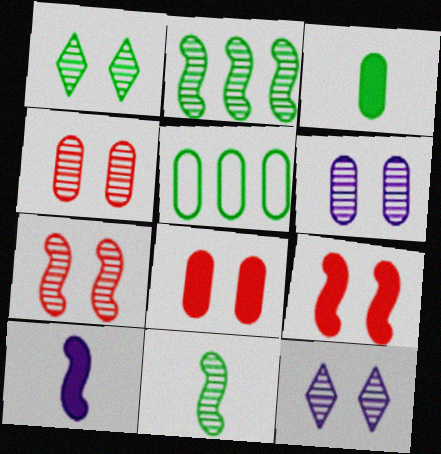[[1, 6, 7]]